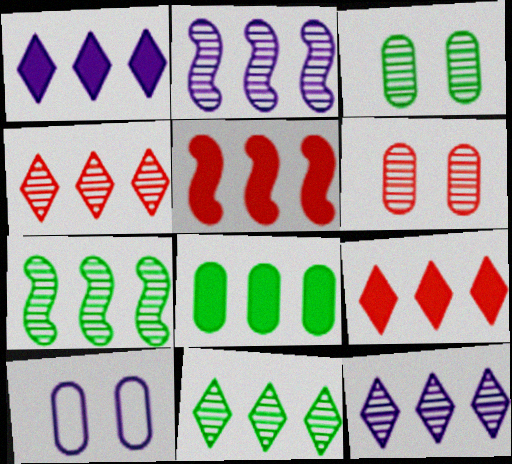[[1, 5, 8], 
[4, 11, 12]]